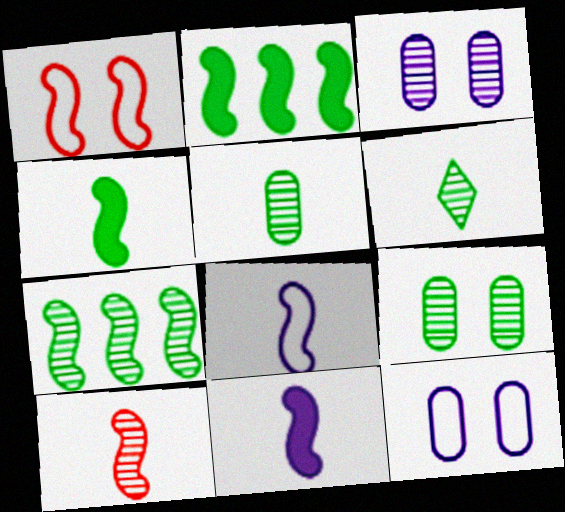[[1, 7, 11], 
[4, 8, 10], 
[6, 7, 9]]